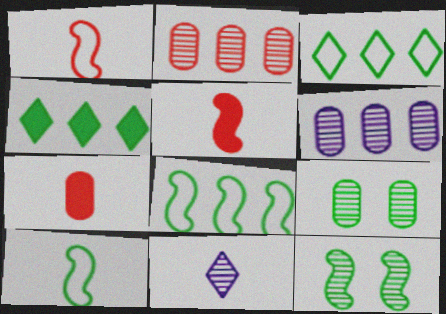[[2, 11, 12], 
[4, 9, 10], 
[7, 10, 11]]